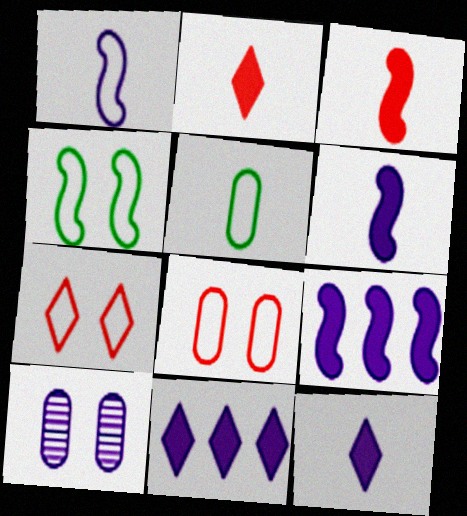[[1, 10, 11]]